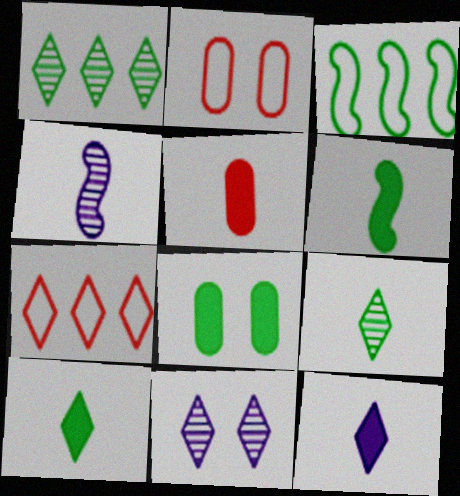[[3, 5, 11], 
[3, 8, 9], 
[4, 7, 8], 
[5, 6, 12], 
[7, 10, 11]]